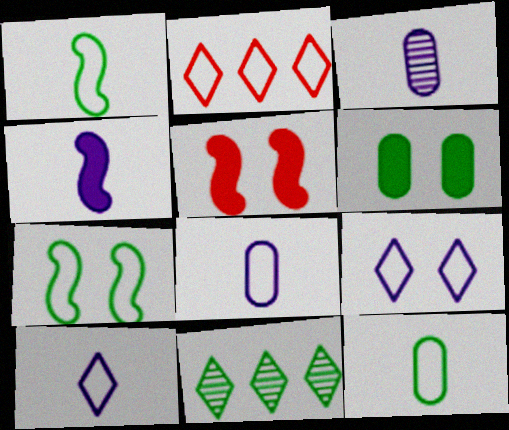[[1, 6, 11], 
[2, 7, 8], 
[3, 4, 10], 
[5, 8, 11]]